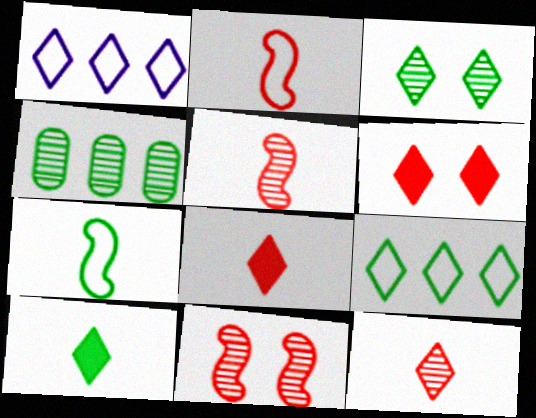[[1, 3, 8], 
[3, 9, 10]]